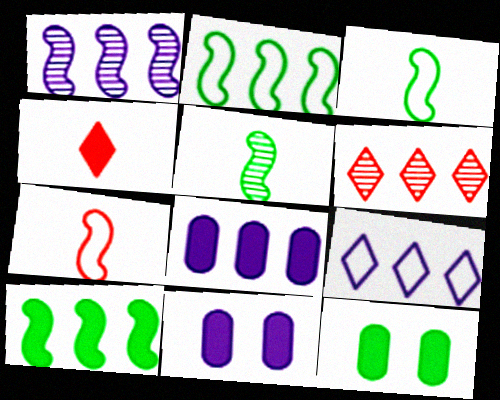[[1, 8, 9], 
[2, 6, 8], 
[3, 6, 11], 
[4, 10, 11]]